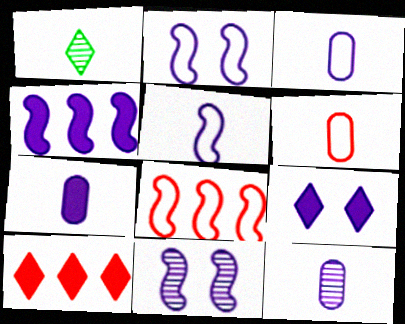[[3, 7, 12], 
[4, 5, 11], 
[4, 7, 9]]